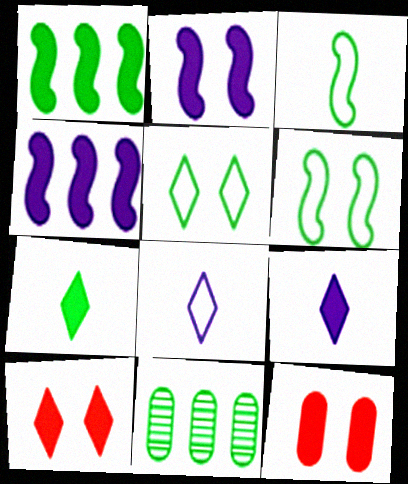[[1, 9, 12], 
[4, 7, 12], 
[6, 7, 11]]